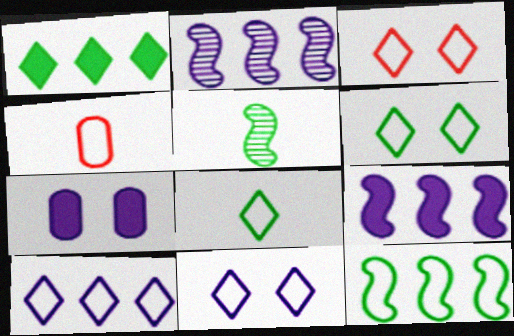[[3, 6, 11], 
[3, 8, 10], 
[4, 11, 12]]